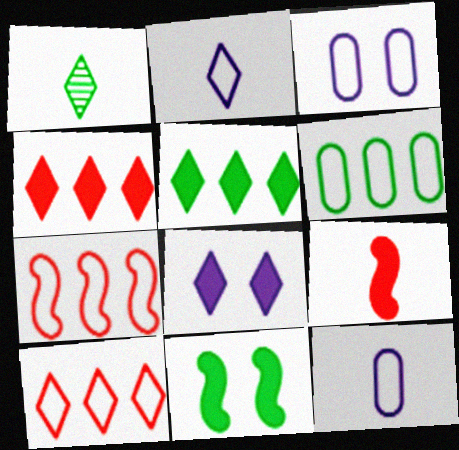[[1, 6, 11], 
[1, 8, 10], 
[1, 9, 12]]